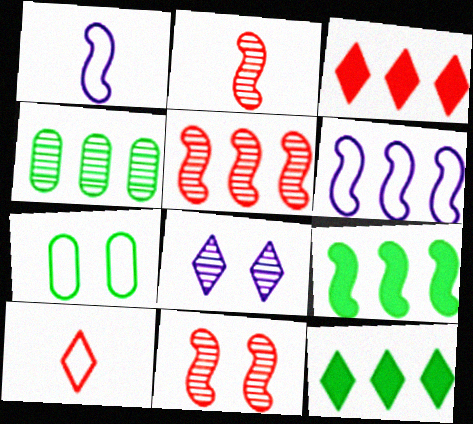[[1, 9, 11], 
[2, 4, 8], 
[2, 5, 11], 
[3, 4, 6], 
[5, 6, 9], 
[6, 7, 10], 
[8, 10, 12]]